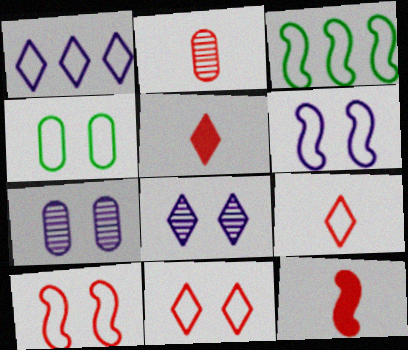[[2, 9, 12], 
[3, 5, 7], 
[4, 6, 11]]